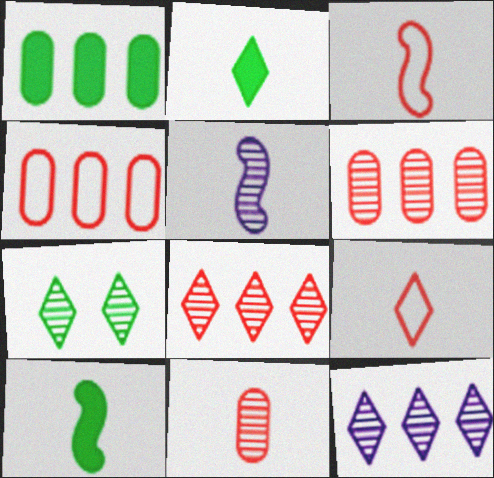[[3, 5, 10], 
[5, 6, 7]]